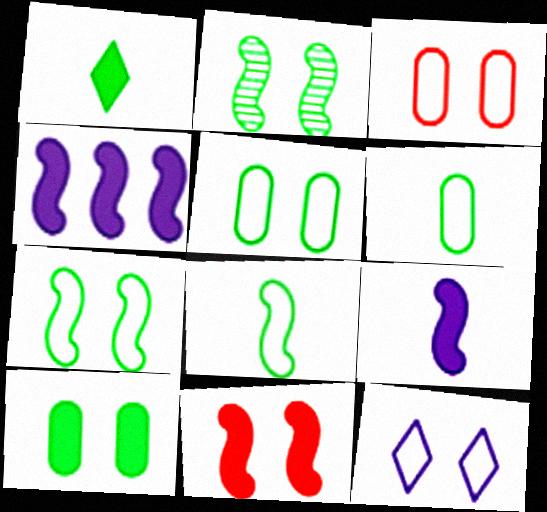[[3, 7, 12]]